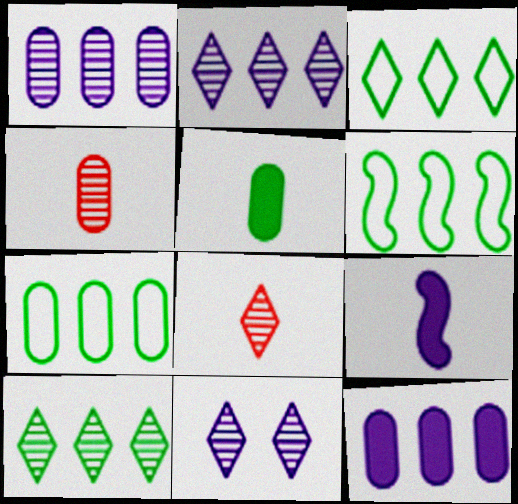[[3, 6, 7], 
[8, 10, 11]]